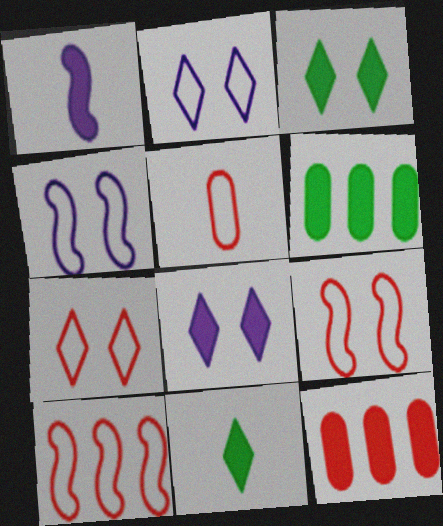[[1, 3, 12], 
[5, 7, 10]]